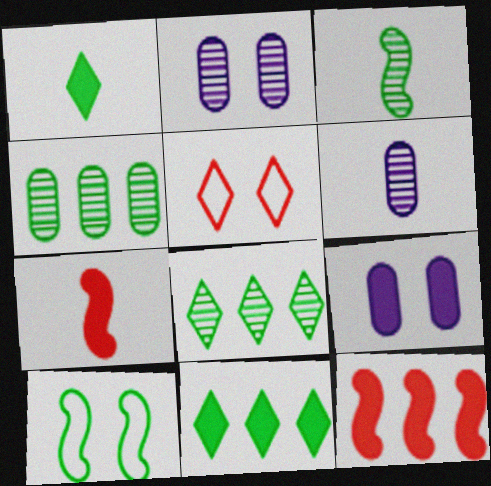[[1, 4, 10], 
[1, 9, 12], 
[7, 9, 11]]